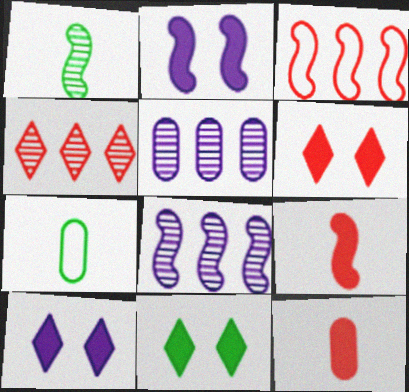[[1, 2, 3], 
[2, 4, 7], 
[6, 7, 8], 
[6, 10, 11]]